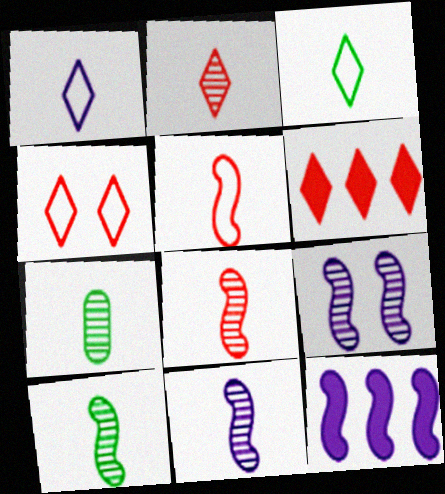[[2, 4, 6], 
[2, 7, 11], 
[4, 7, 12], 
[8, 10, 11]]